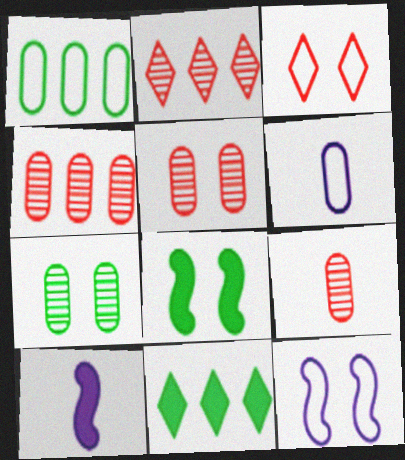[[2, 6, 8], 
[4, 5, 9], 
[9, 11, 12]]